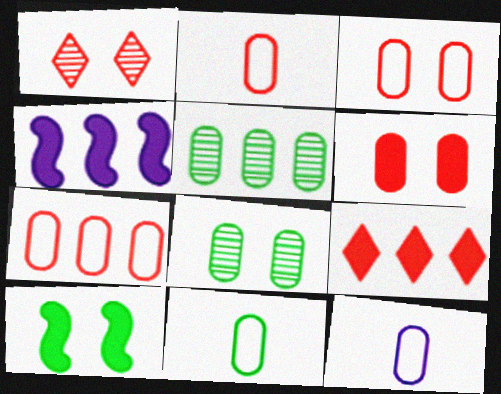[[1, 4, 11], 
[2, 3, 7], 
[2, 11, 12], 
[5, 6, 12]]